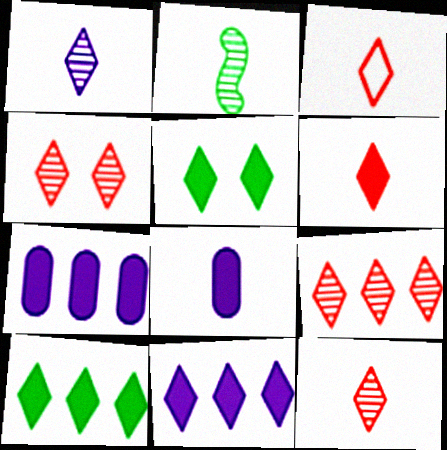[[2, 3, 8], 
[3, 6, 12], 
[4, 9, 12], 
[5, 6, 11]]